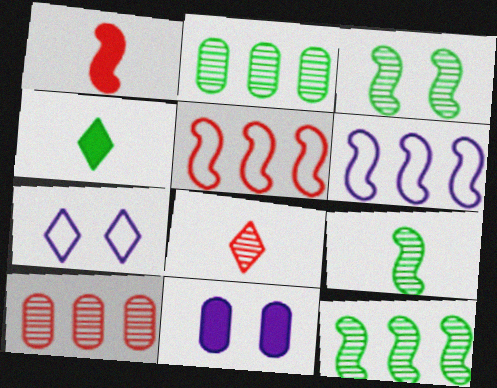[[1, 2, 7], 
[1, 3, 6], 
[3, 9, 12]]